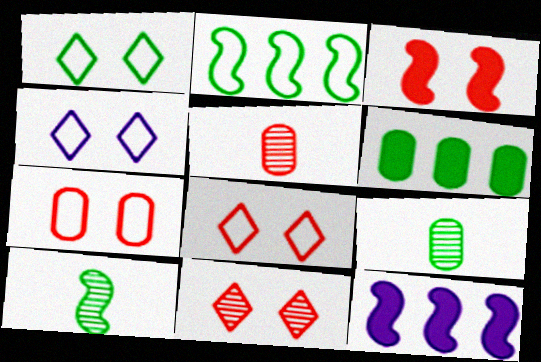[[1, 4, 8], 
[1, 5, 12], 
[1, 6, 10], 
[3, 7, 11], 
[8, 9, 12]]